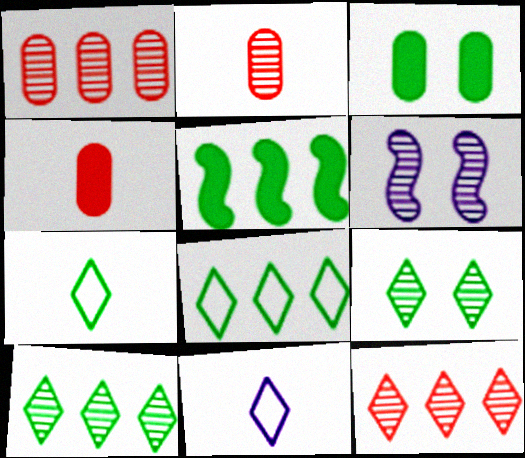[[2, 6, 10], 
[4, 6, 8]]